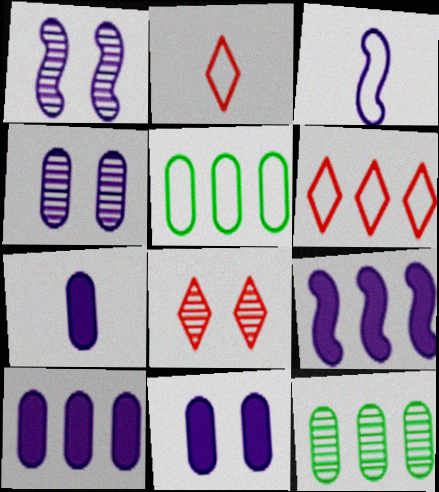[[1, 3, 9], 
[6, 9, 12], 
[7, 10, 11]]